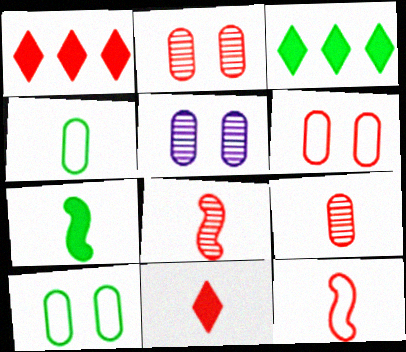[[1, 2, 12], 
[1, 6, 8], 
[3, 5, 12], 
[9, 11, 12]]